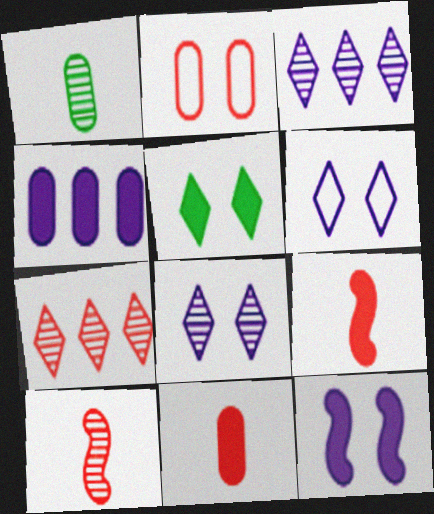[[1, 2, 4], 
[2, 7, 9], 
[4, 5, 9]]